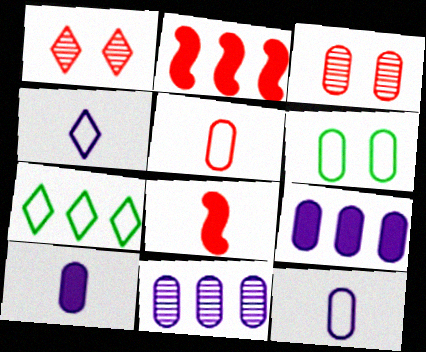[[1, 2, 5], 
[2, 7, 11]]